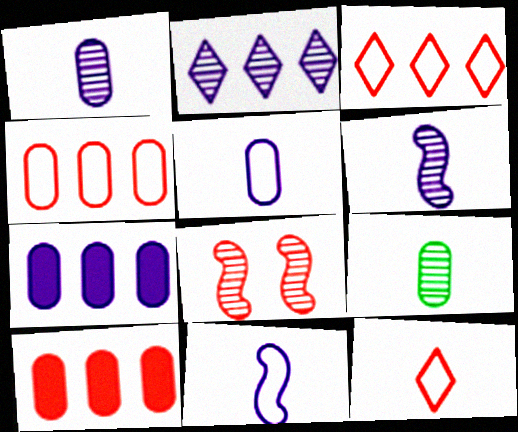[[2, 8, 9], 
[8, 10, 12]]